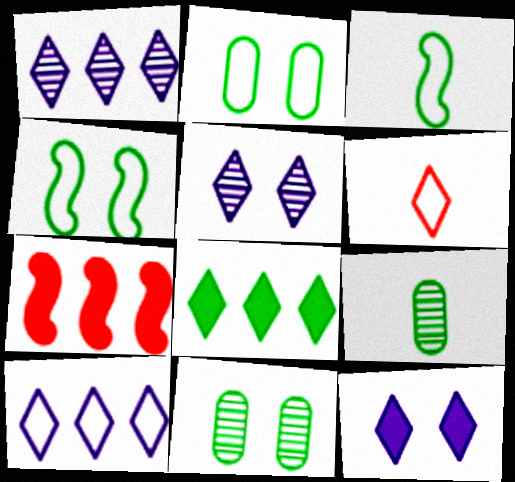[[3, 8, 11], 
[4, 8, 9], 
[5, 6, 8]]